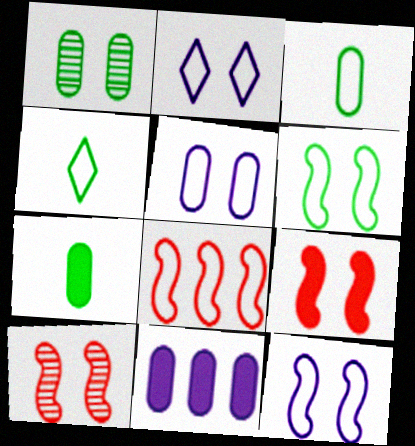[[1, 2, 9], 
[2, 3, 8], 
[2, 5, 12], 
[4, 5, 8], 
[4, 10, 11]]